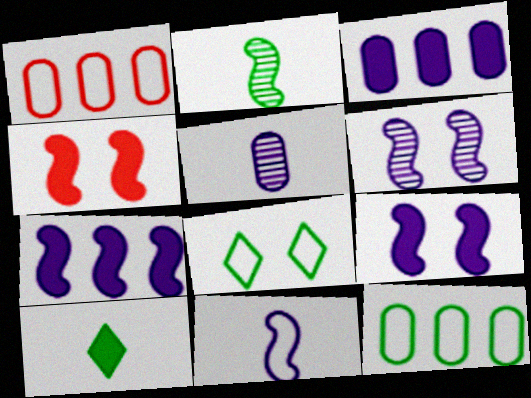[[1, 6, 10], 
[1, 8, 11], 
[3, 4, 10], 
[6, 7, 11]]